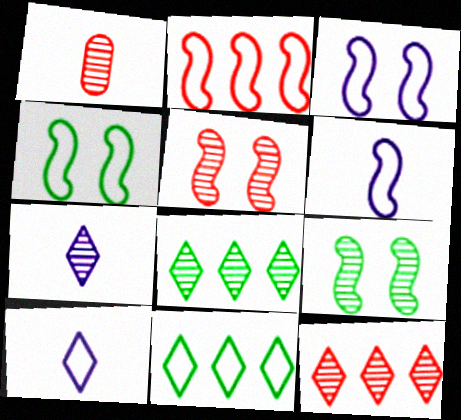[[1, 5, 12], 
[2, 4, 6]]